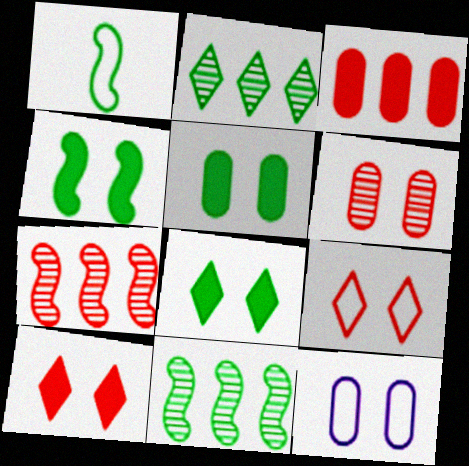[[1, 2, 5], 
[1, 4, 11], 
[4, 5, 8], 
[5, 6, 12]]